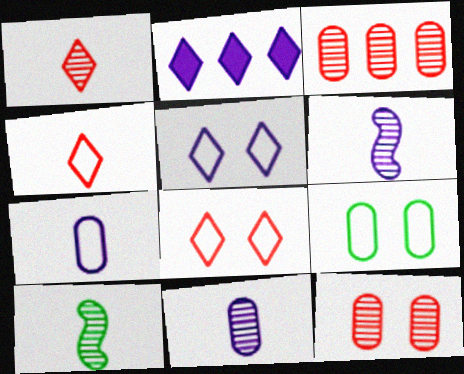[[1, 10, 11]]